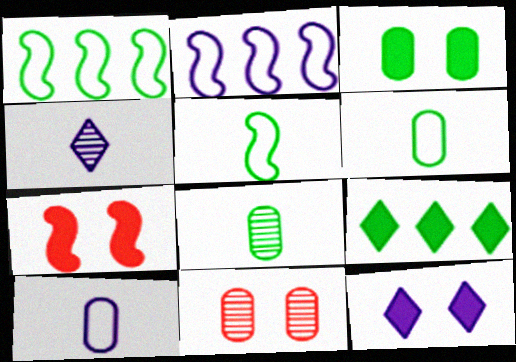[[3, 7, 12]]